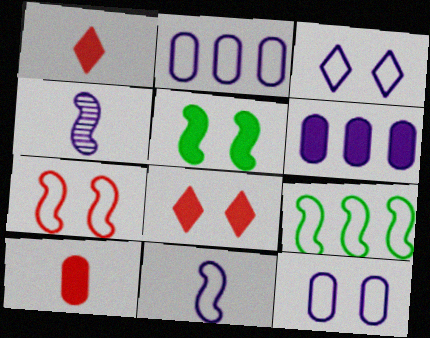[[1, 5, 6], 
[2, 3, 11], 
[3, 4, 6], 
[7, 9, 11]]